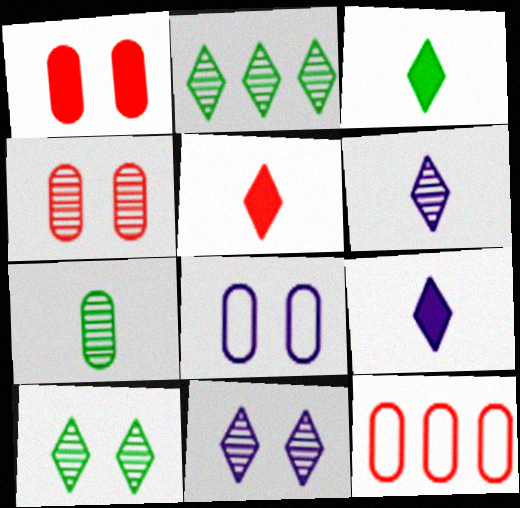[[3, 5, 9]]